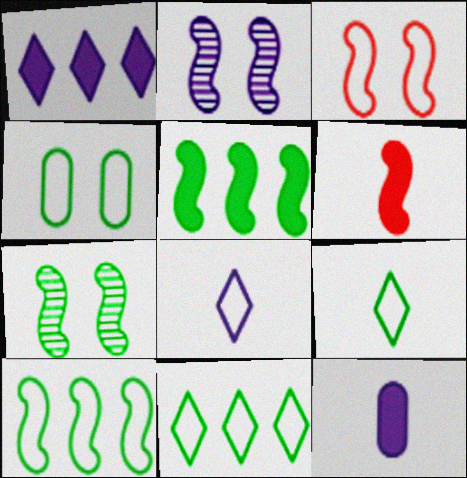[[2, 6, 10], 
[4, 9, 10]]